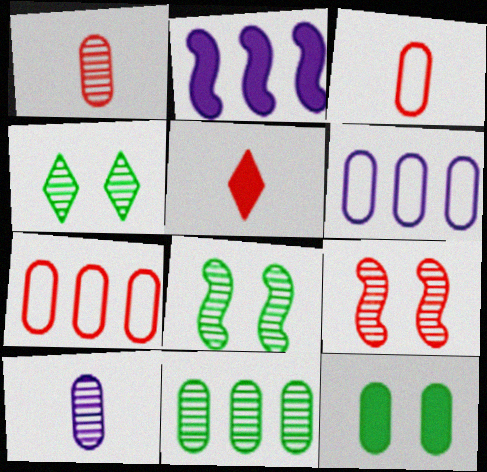[[1, 6, 12], 
[2, 3, 4], 
[2, 5, 12], 
[5, 6, 8], 
[5, 7, 9], 
[7, 10, 12]]